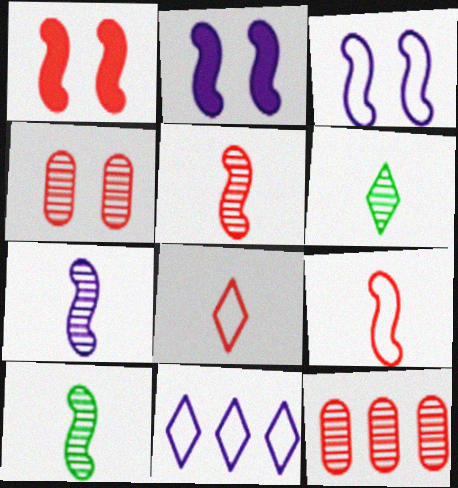[[1, 8, 12], 
[5, 7, 10]]